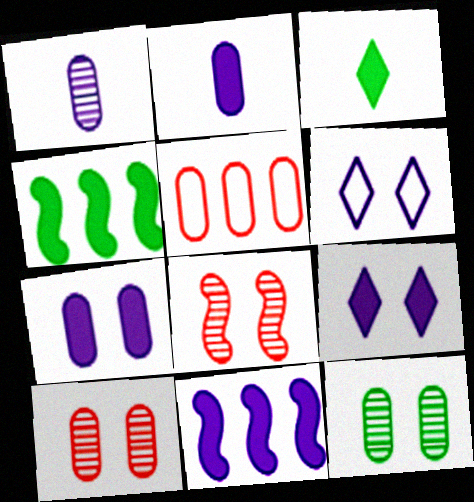[[1, 6, 11], 
[2, 5, 12], 
[2, 9, 11]]